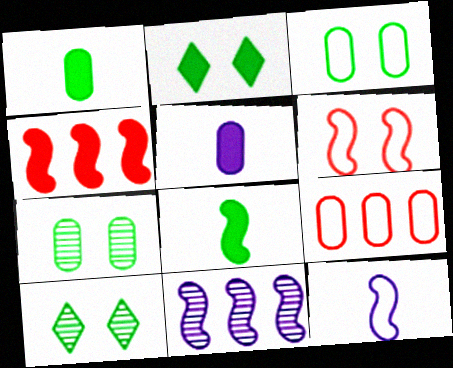[[2, 4, 5], 
[5, 7, 9], 
[6, 8, 11]]